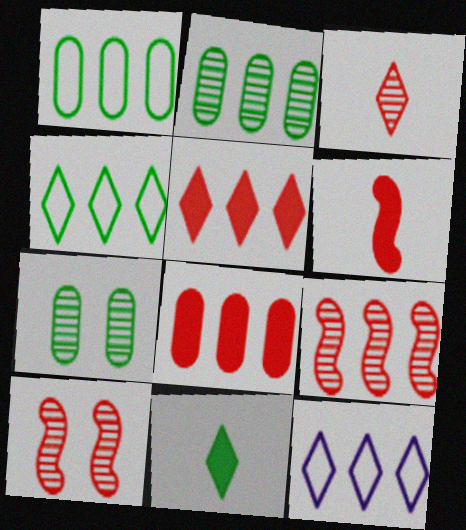[[6, 7, 12]]